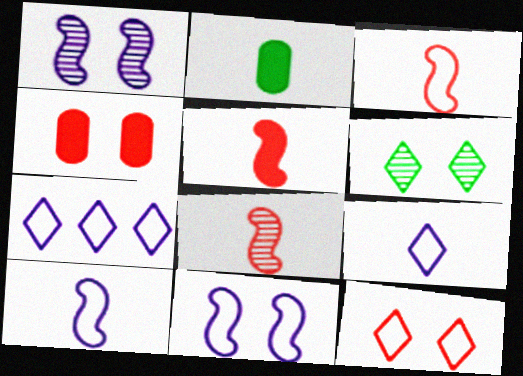[[2, 8, 9], 
[3, 5, 8], 
[4, 6, 11]]